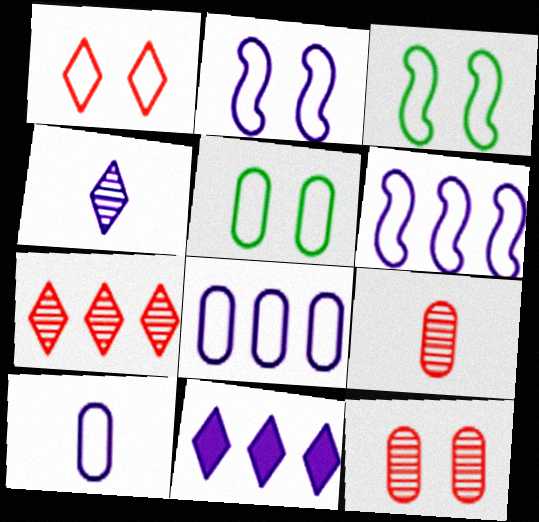[[1, 2, 5], 
[3, 9, 11]]